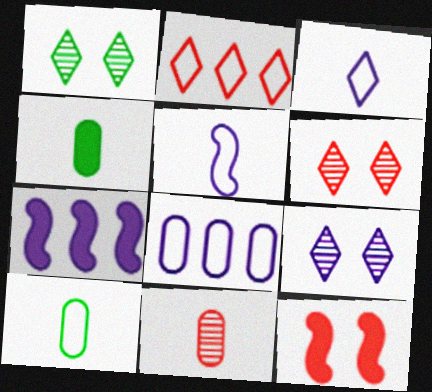[[1, 6, 9], 
[2, 11, 12], 
[6, 7, 10]]